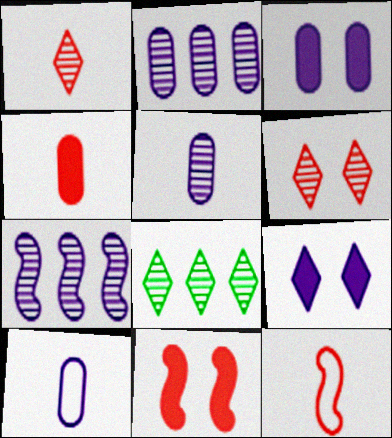[[1, 4, 12], 
[2, 3, 10], 
[3, 8, 12], 
[7, 9, 10], 
[8, 10, 11]]